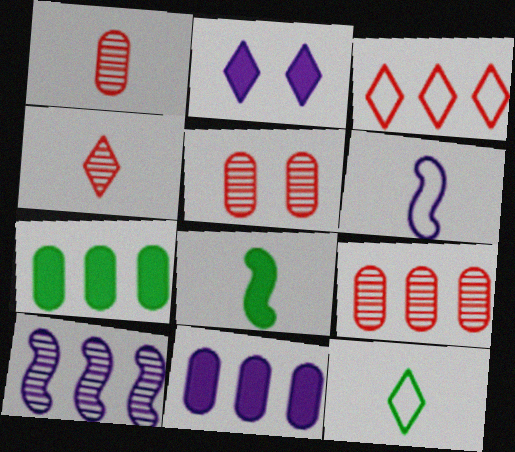[[1, 5, 9], 
[3, 7, 10]]